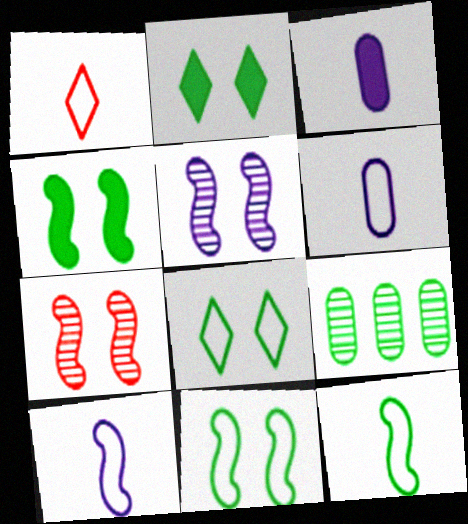[[1, 6, 12], 
[2, 9, 12]]